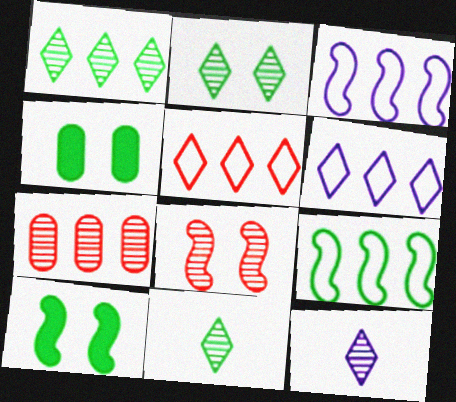[[1, 2, 11], 
[4, 9, 11]]